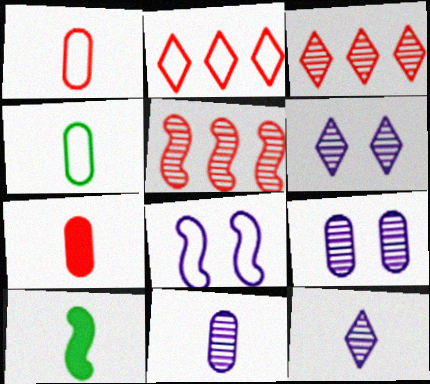[[1, 10, 12], 
[2, 4, 8], 
[2, 9, 10], 
[4, 7, 11], 
[5, 8, 10]]